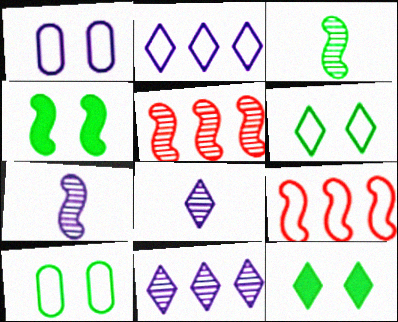[[4, 7, 9]]